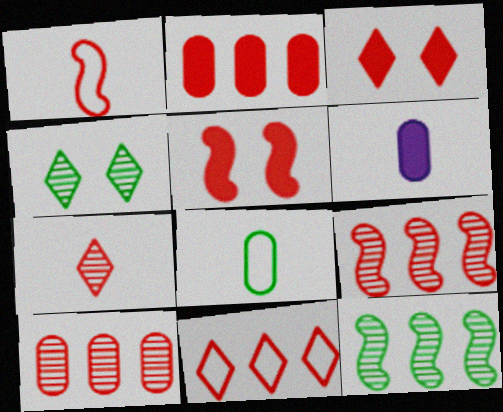[[1, 3, 10], 
[1, 5, 9], 
[2, 9, 11], 
[3, 7, 11]]